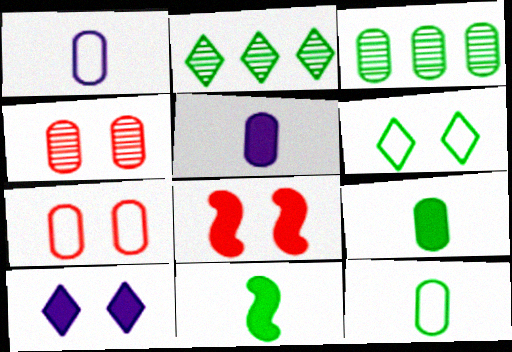[[1, 2, 8], 
[3, 5, 7], 
[3, 6, 11]]